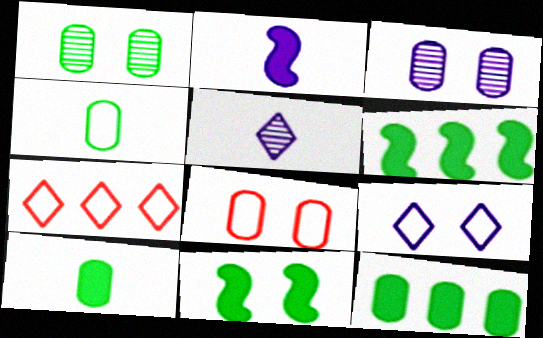[[1, 2, 7], 
[1, 4, 12], 
[5, 6, 8]]